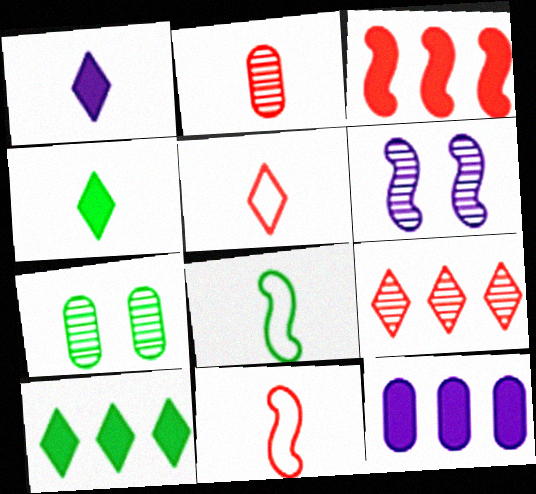[[1, 2, 8], 
[3, 6, 8], 
[3, 10, 12], 
[7, 8, 10]]